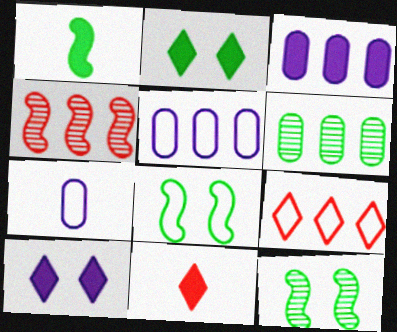[[2, 4, 7], 
[5, 11, 12], 
[7, 8, 9]]